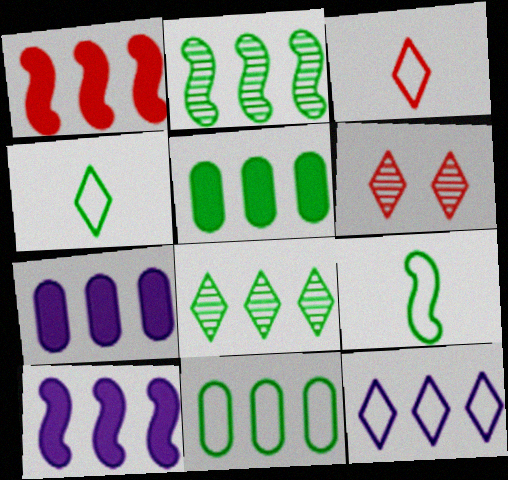[[6, 7, 9]]